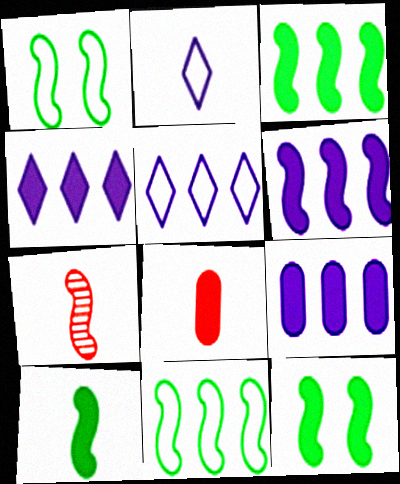[[1, 6, 7], 
[3, 10, 12], 
[4, 6, 9], 
[4, 8, 12]]